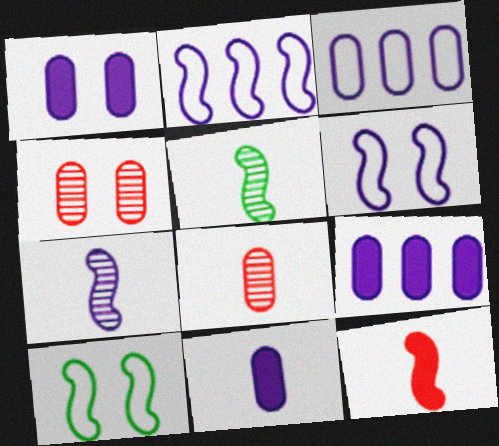[[1, 9, 11]]